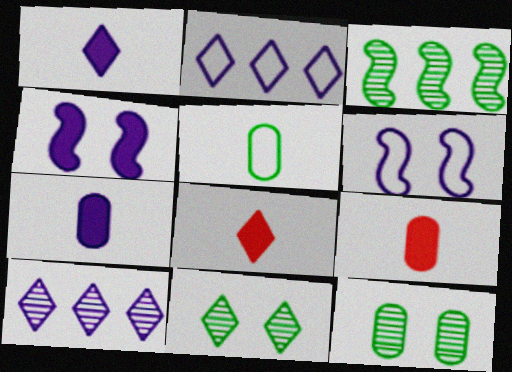[[2, 8, 11], 
[6, 7, 10]]